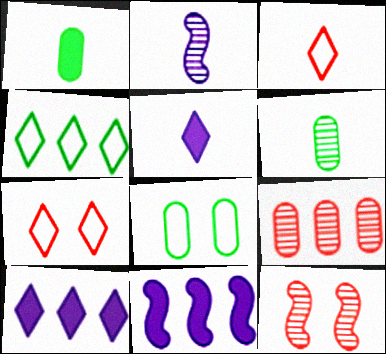[[1, 2, 3], 
[4, 9, 11], 
[6, 7, 11]]